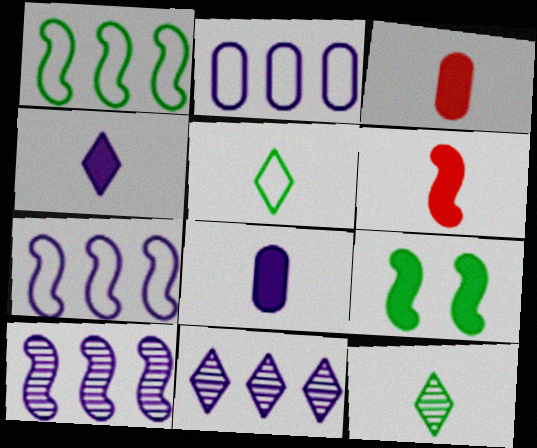[]